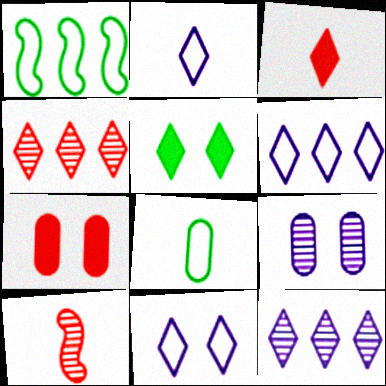[[1, 3, 9], 
[2, 4, 5], 
[2, 6, 11]]